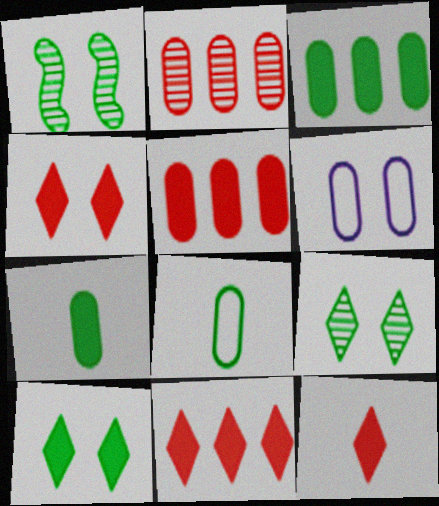[[1, 4, 6], 
[2, 6, 7], 
[4, 11, 12]]